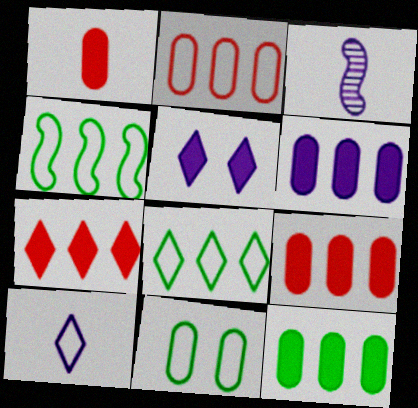[[3, 7, 11], 
[6, 9, 12]]